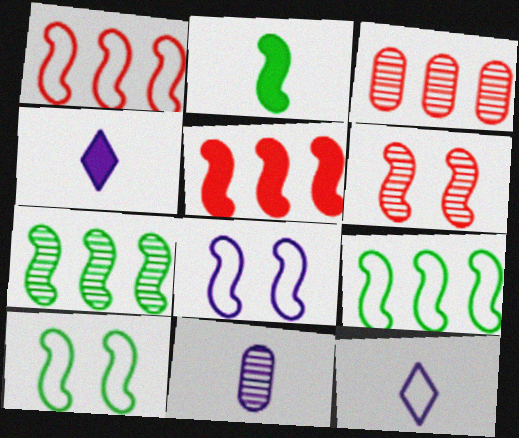[[2, 7, 10], 
[3, 4, 10]]